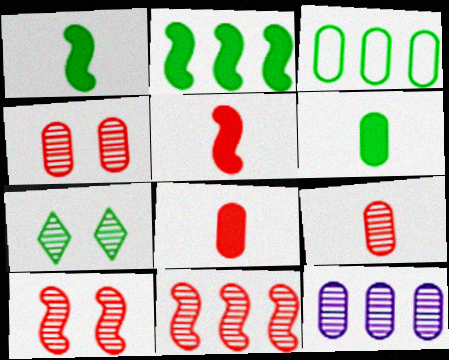[[1, 3, 7]]